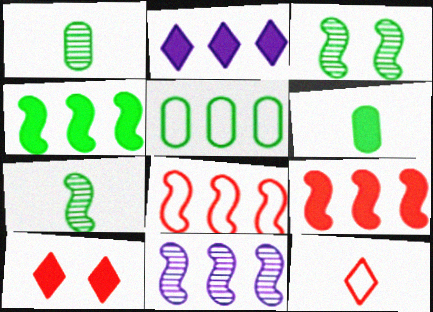[[4, 8, 11]]